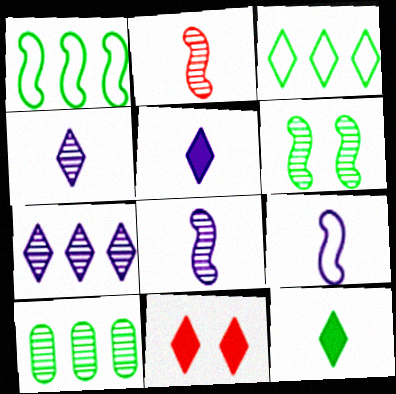[[3, 4, 11], 
[9, 10, 11]]